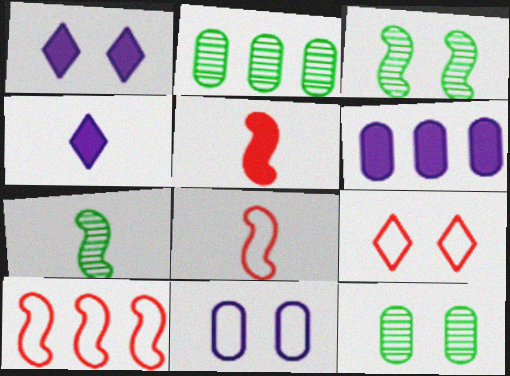[[1, 2, 8], 
[4, 10, 12], 
[6, 7, 9]]